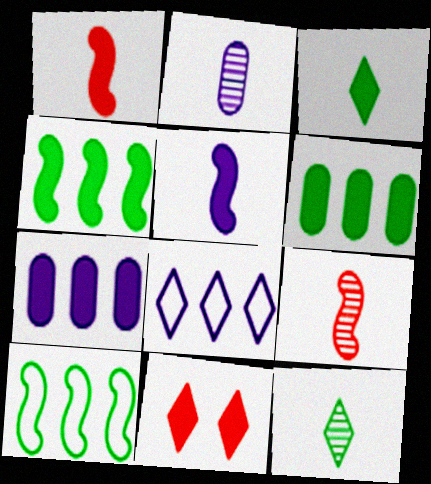[[2, 9, 12], 
[2, 10, 11], 
[5, 6, 11], 
[8, 11, 12]]